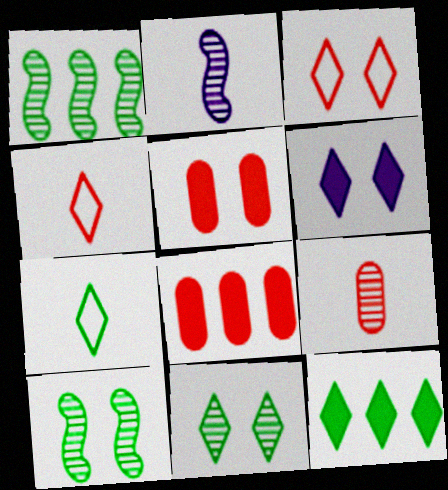[[3, 6, 11], 
[7, 11, 12]]